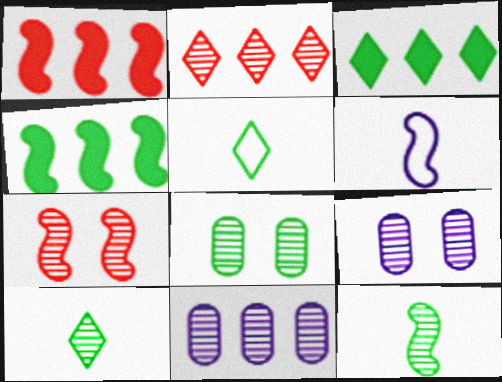[[1, 5, 9], 
[2, 9, 12], 
[4, 5, 8], 
[4, 6, 7], 
[7, 10, 11]]